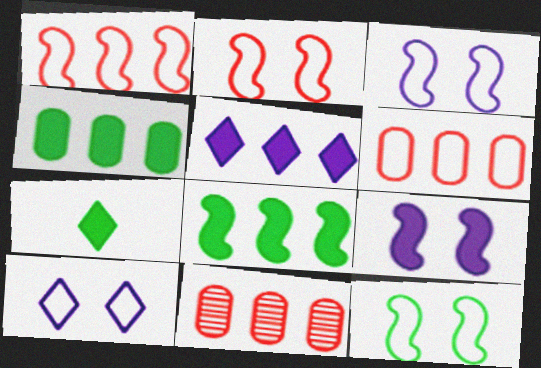[[2, 3, 12], 
[3, 7, 11]]